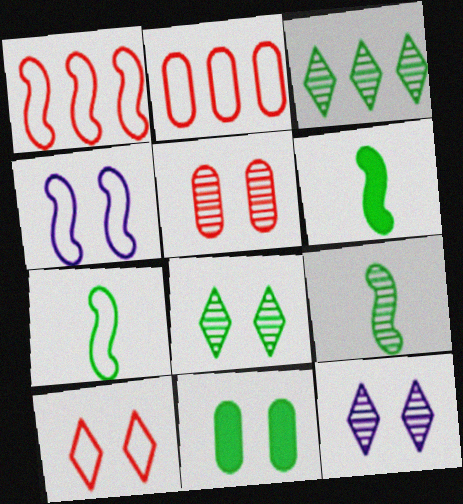[[1, 4, 7], 
[2, 6, 12], 
[3, 7, 11], 
[6, 7, 9]]